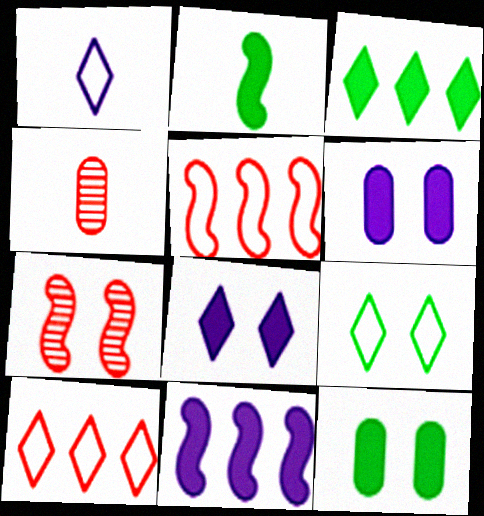[[1, 2, 4], 
[1, 9, 10], 
[2, 3, 12], 
[4, 9, 11], 
[6, 7, 9]]